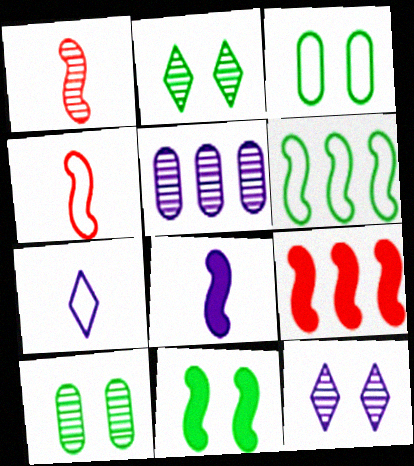[[1, 2, 5], 
[2, 3, 11], 
[7, 9, 10], 
[8, 9, 11]]